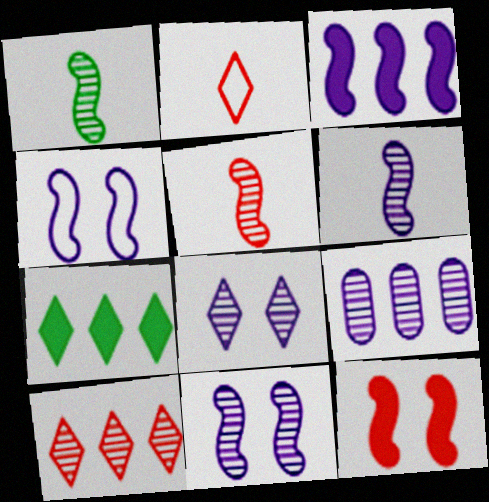[[1, 5, 6], 
[2, 7, 8], 
[3, 4, 6], 
[6, 8, 9]]